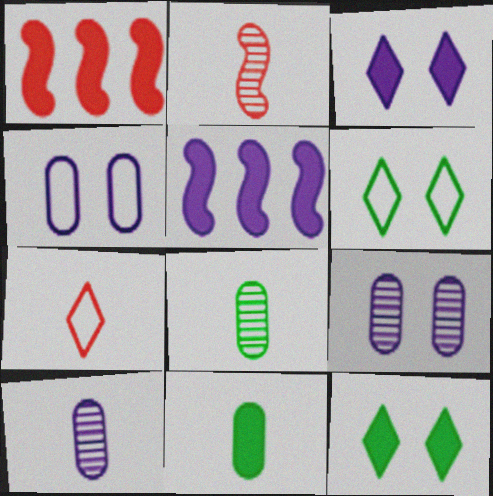[[1, 3, 11], 
[1, 6, 10]]